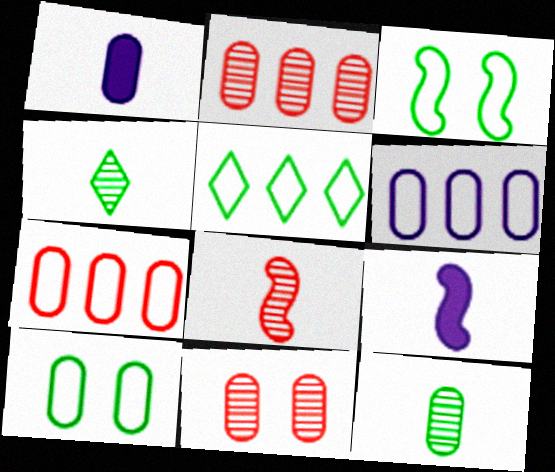[[1, 2, 10], 
[5, 9, 11]]